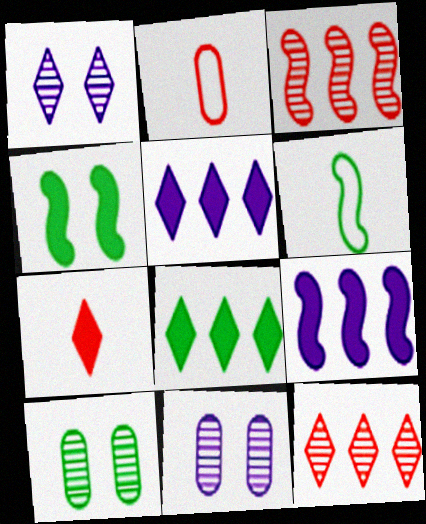[[6, 8, 10]]